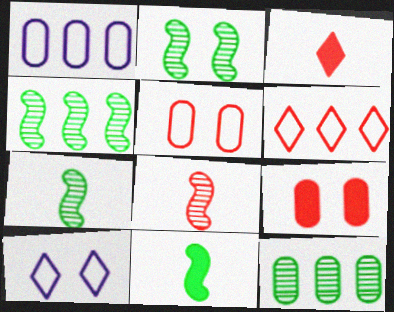[[1, 2, 3], 
[2, 4, 7], 
[2, 9, 10], 
[6, 8, 9]]